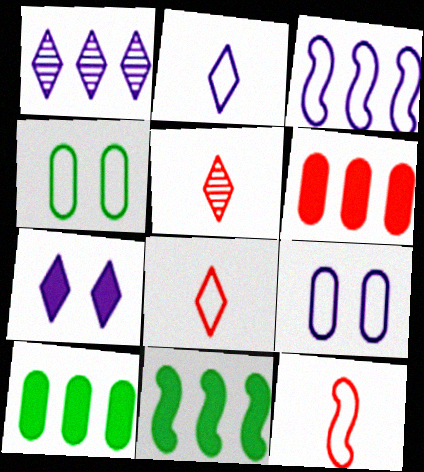[[1, 2, 7], 
[2, 3, 9], 
[3, 4, 8], 
[5, 9, 11]]